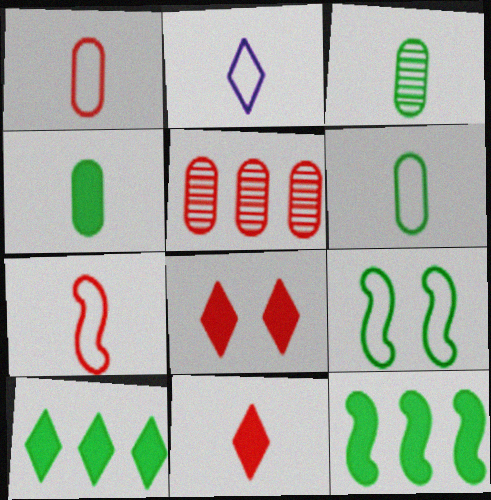[[2, 6, 7], 
[3, 4, 6], 
[3, 9, 10], 
[5, 7, 8]]